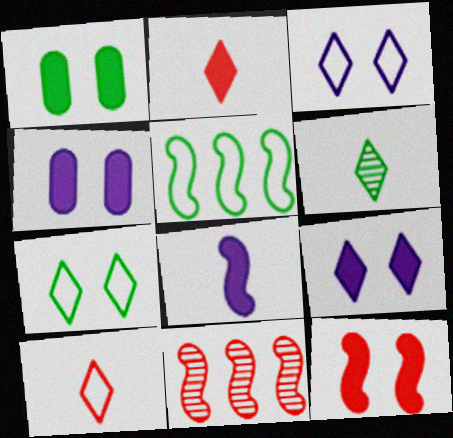[[1, 5, 6], 
[1, 9, 12]]